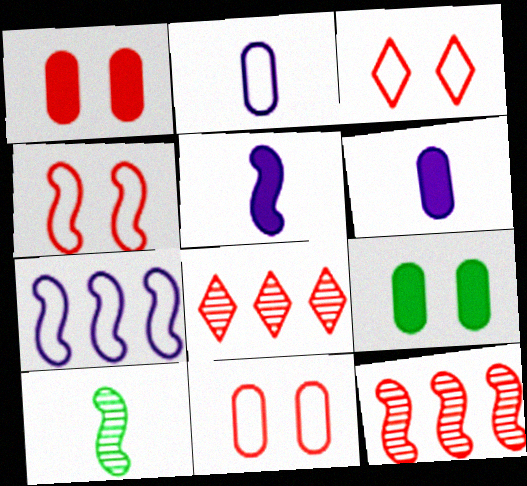[[3, 4, 11]]